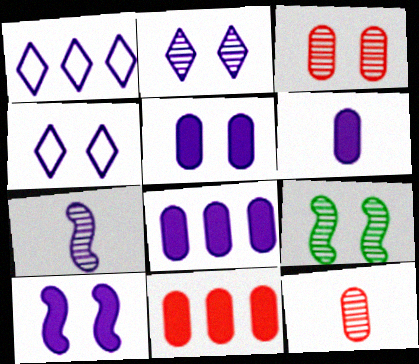[[1, 5, 7], 
[2, 3, 9], 
[4, 7, 8], 
[5, 6, 8]]